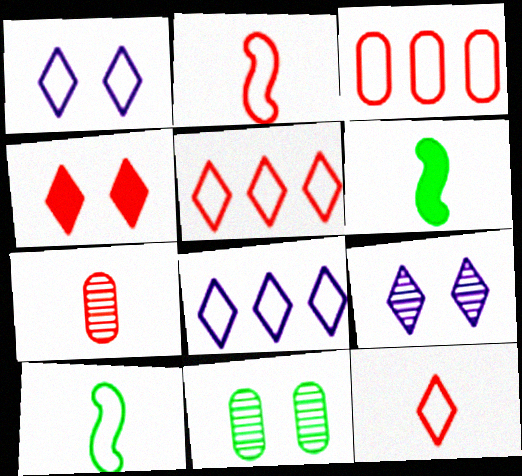[[1, 3, 10], 
[3, 6, 9]]